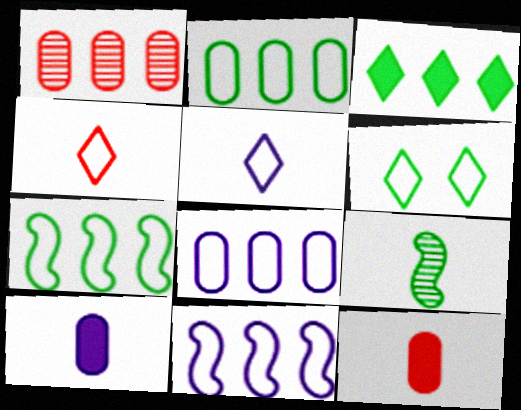[[1, 3, 11], 
[4, 9, 10], 
[5, 9, 12]]